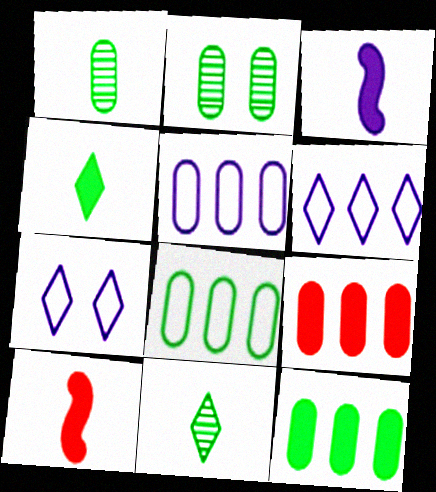[[2, 6, 10]]